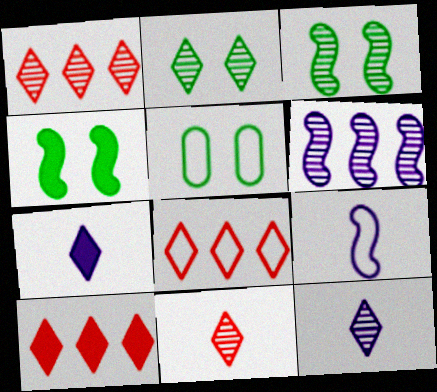[[1, 2, 12], 
[1, 8, 10], 
[2, 4, 5], 
[2, 7, 8], 
[5, 8, 9]]